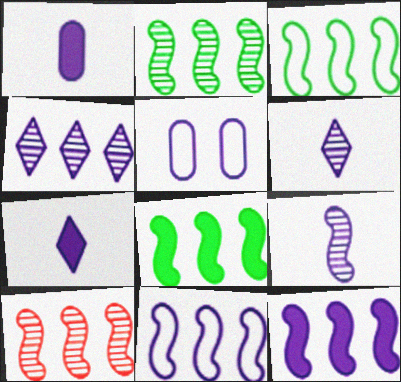[[2, 3, 8], 
[3, 10, 12], 
[5, 6, 12], 
[8, 10, 11]]